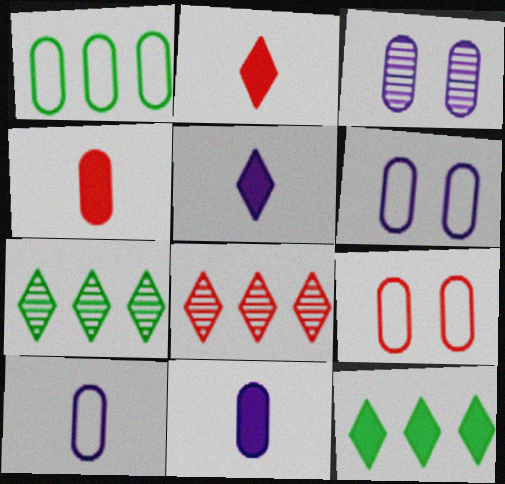[[1, 3, 4], 
[1, 9, 10]]